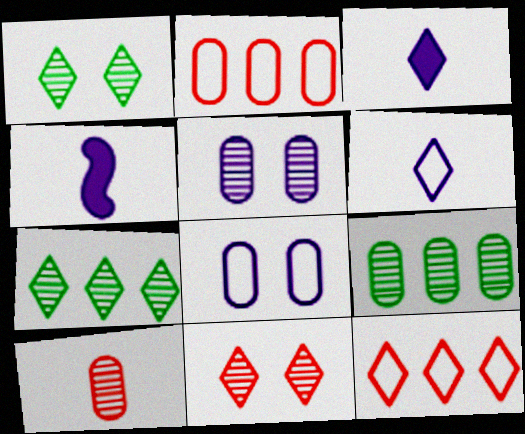[[1, 2, 4], 
[1, 3, 12], 
[5, 9, 10]]